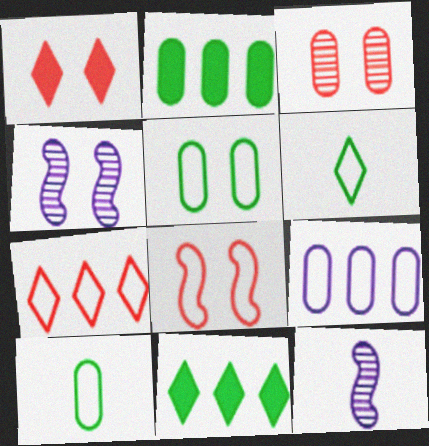[[1, 3, 8], 
[1, 4, 5], 
[6, 8, 9]]